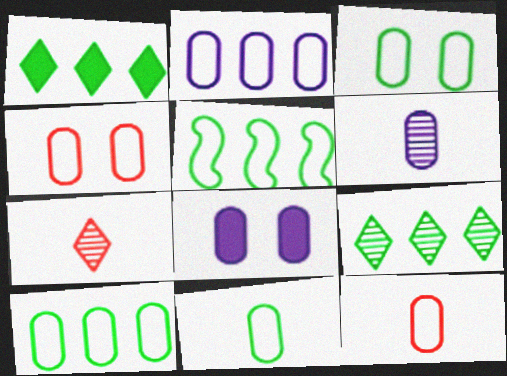[[2, 3, 12], 
[2, 4, 11], 
[2, 6, 8], 
[3, 10, 11], 
[5, 7, 8]]